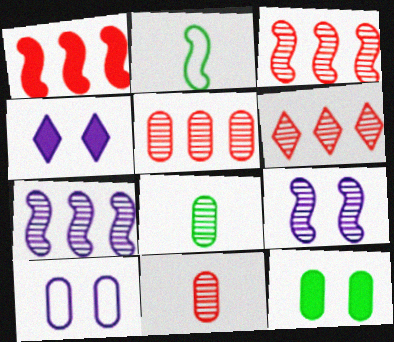[[1, 2, 9], 
[2, 4, 5], 
[3, 5, 6], 
[4, 9, 10], 
[6, 8, 9]]